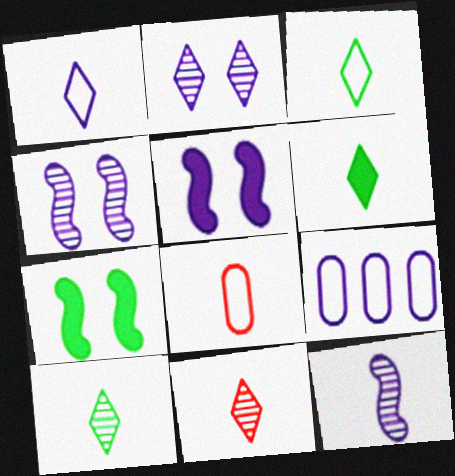[[1, 6, 11], 
[3, 6, 10], 
[6, 8, 12], 
[7, 9, 11]]